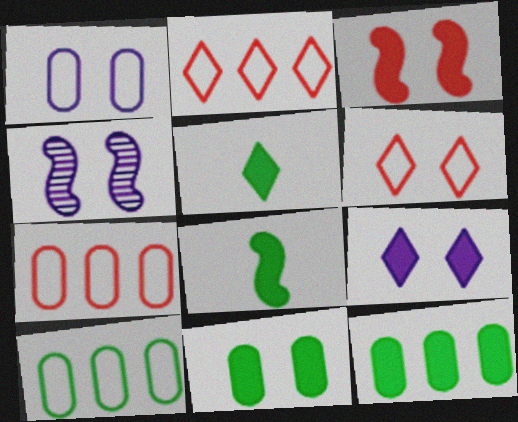[[1, 4, 9], 
[3, 9, 11], 
[4, 5, 7], 
[4, 6, 11]]